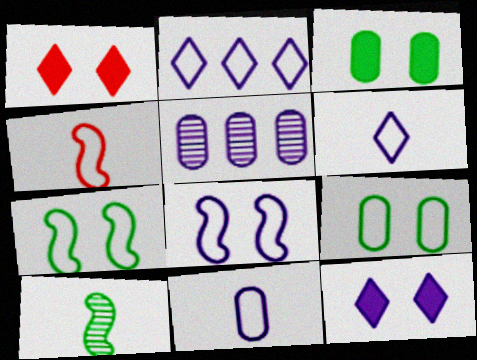[[2, 4, 9], 
[2, 8, 11]]